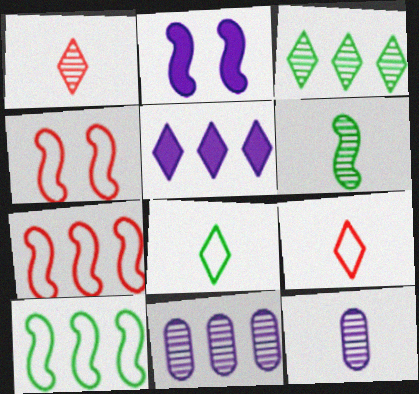[[1, 6, 12], 
[2, 6, 7]]